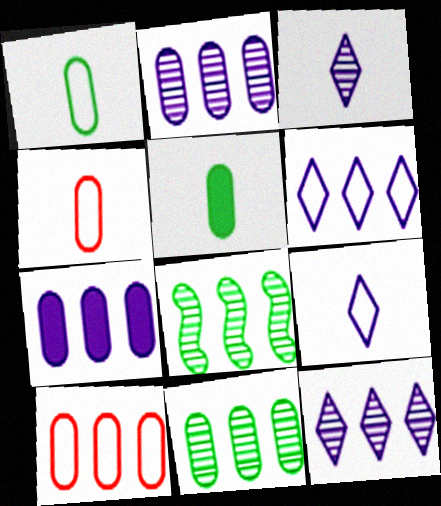[[7, 10, 11]]